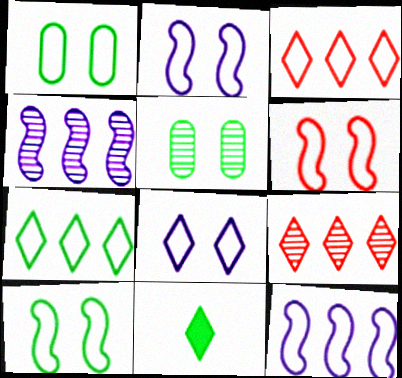[[1, 6, 8], 
[2, 6, 10], 
[8, 9, 11]]